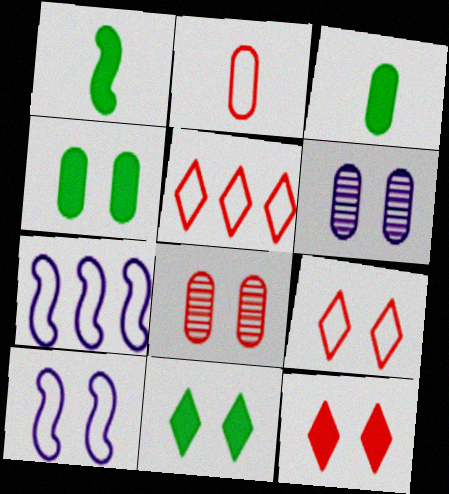[[1, 5, 6], 
[8, 10, 11]]